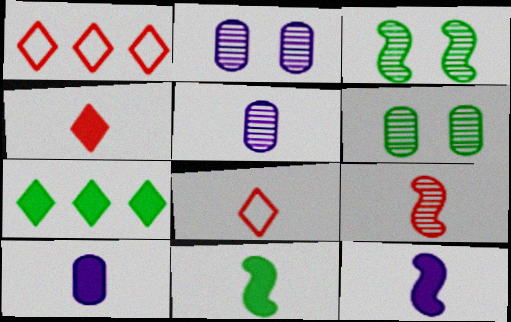[[1, 2, 11], 
[1, 3, 10], 
[1, 6, 12], 
[4, 10, 11], 
[5, 8, 11]]